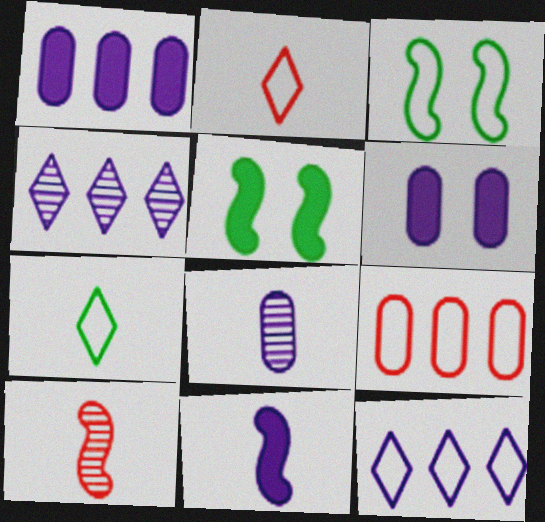[]